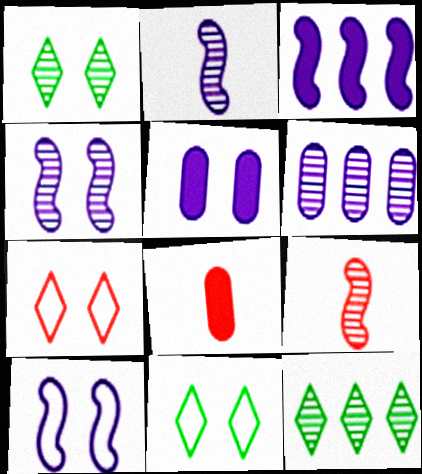[[1, 6, 9], 
[2, 3, 10], 
[8, 10, 12]]